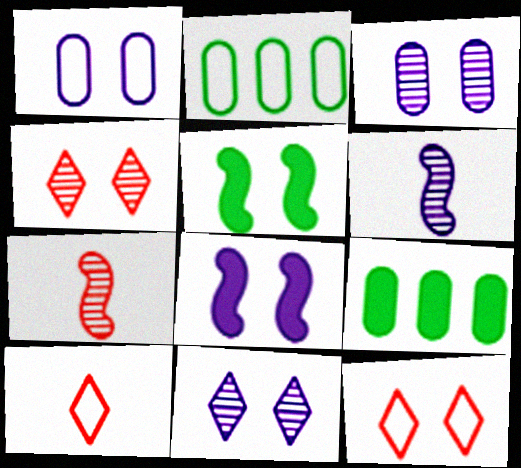[[1, 4, 5], 
[1, 8, 11], 
[3, 5, 12], 
[6, 9, 12]]